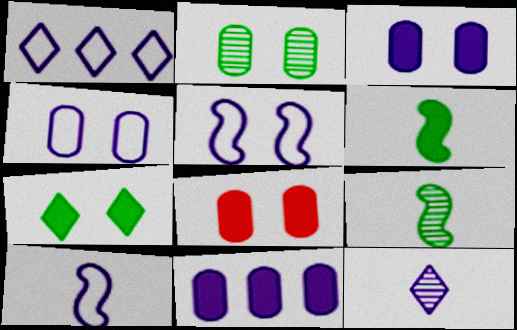[[1, 4, 10], 
[1, 8, 9], 
[2, 4, 8], 
[5, 11, 12]]